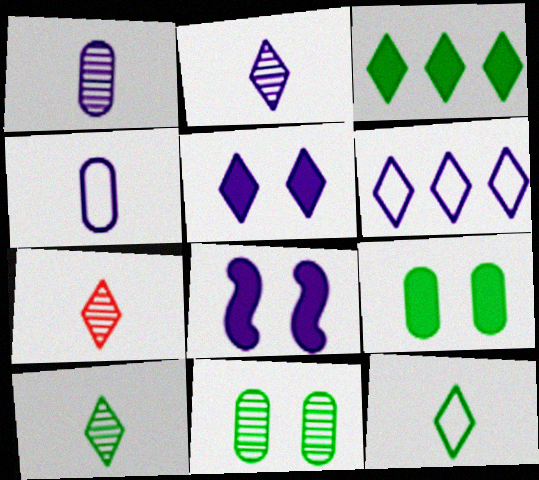[[1, 6, 8], 
[2, 5, 6], 
[2, 7, 10]]